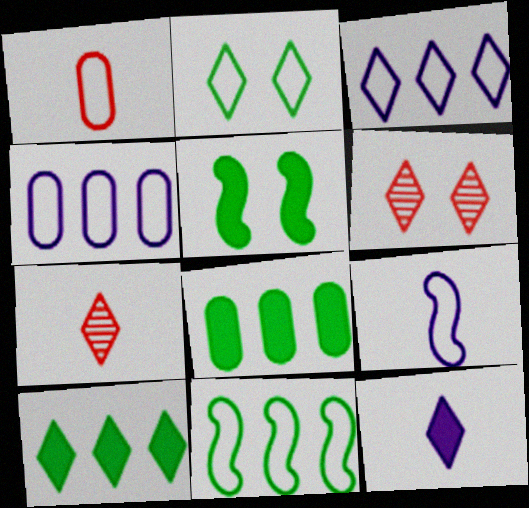[[4, 5, 7], 
[6, 8, 9]]